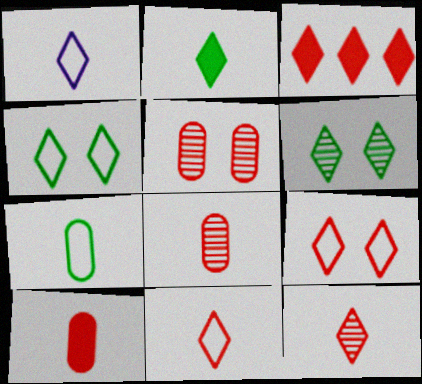[[1, 2, 12], 
[1, 3, 6], 
[3, 9, 12]]